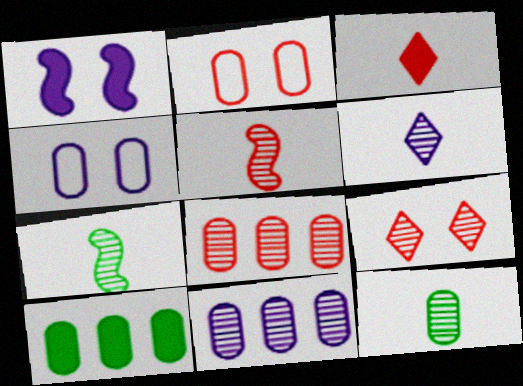[[1, 3, 10], 
[5, 6, 12], 
[5, 8, 9], 
[7, 9, 11]]